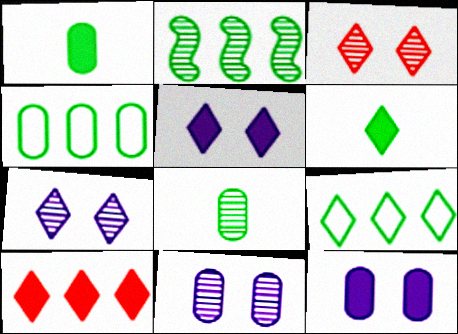[[5, 6, 10]]